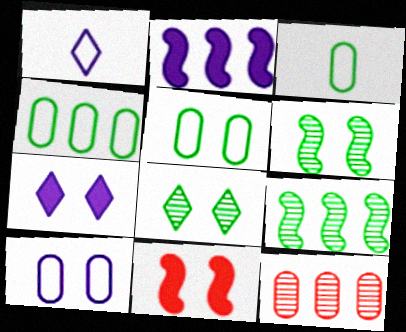[[3, 4, 5], 
[8, 10, 11]]